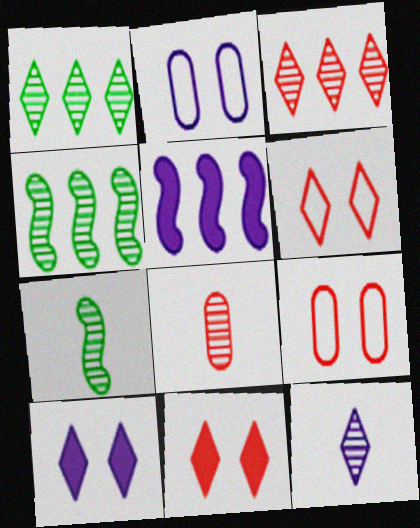[[2, 5, 12], 
[7, 8, 12]]